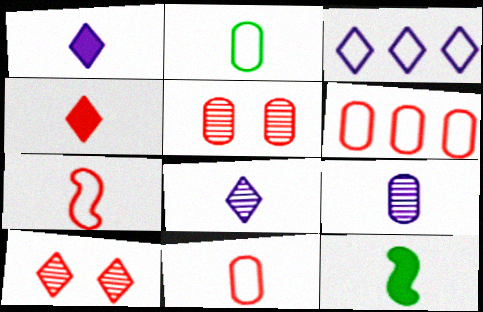[[3, 5, 12], 
[8, 11, 12]]